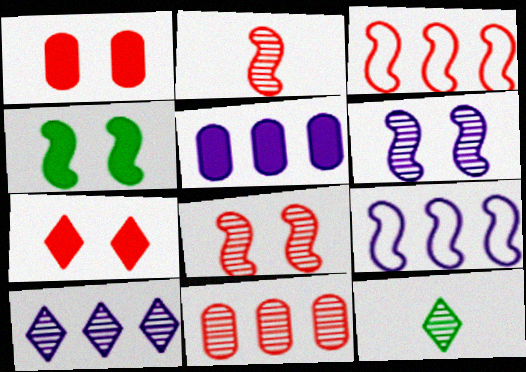[[1, 9, 12], 
[2, 4, 9], 
[5, 9, 10], 
[6, 11, 12]]